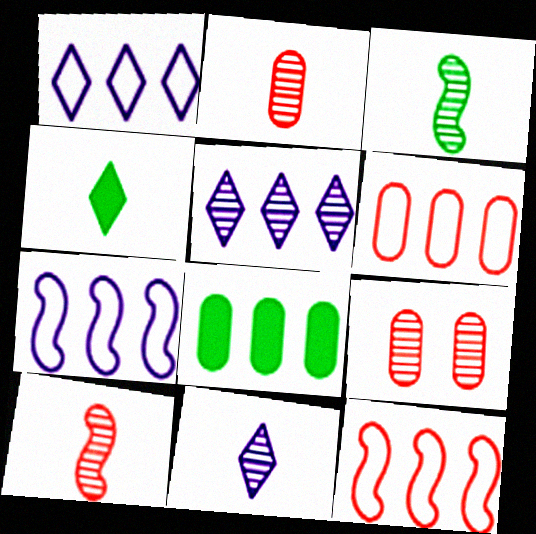[[2, 3, 11], 
[3, 5, 9], 
[4, 7, 9], 
[5, 8, 12]]